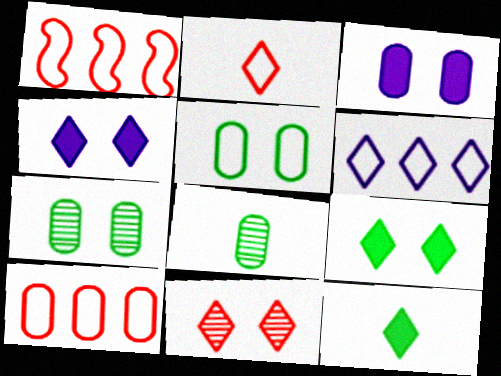[[1, 4, 8], 
[3, 8, 10], 
[6, 11, 12]]